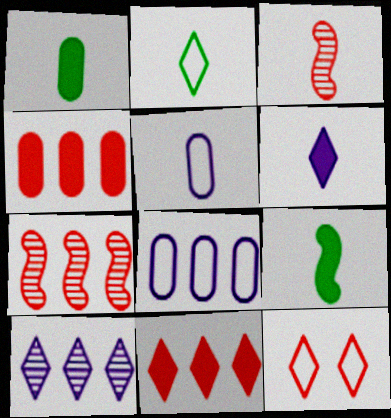[[3, 4, 12]]